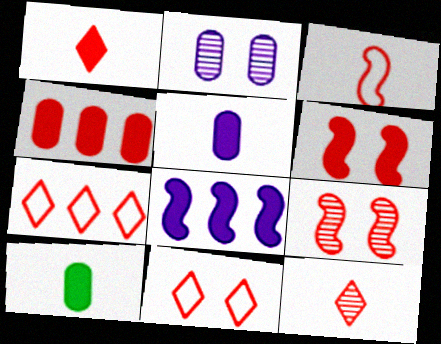[[1, 4, 6]]